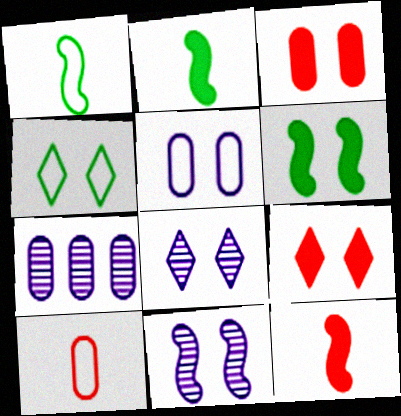[[1, 7, 9], 
[3, 4, 11], 
[4, 7, 12], 
[4, 8, 9]]